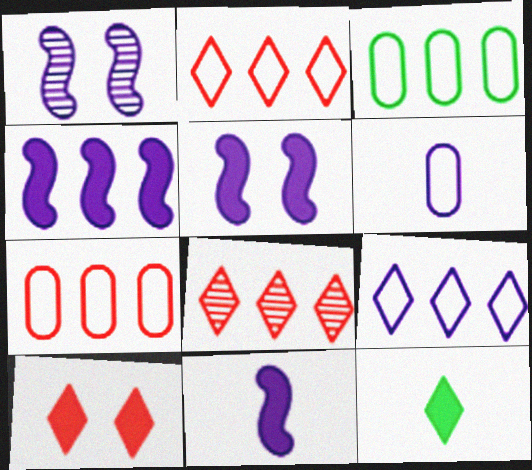[[1, 7, 12], 
[3, 4, 8], 
[4, 5, 11]]